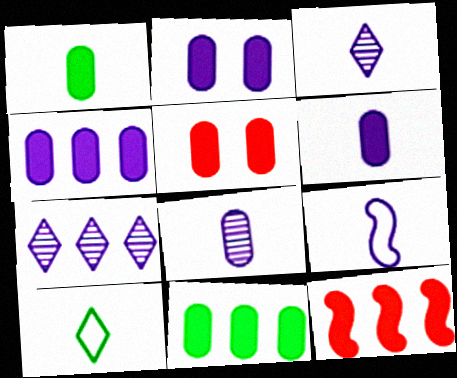[[1, 4, 5], 
[2, 4, 6], 
[2, 7, 9], 
[3, 6, 9], 
[5, 6, 11]]